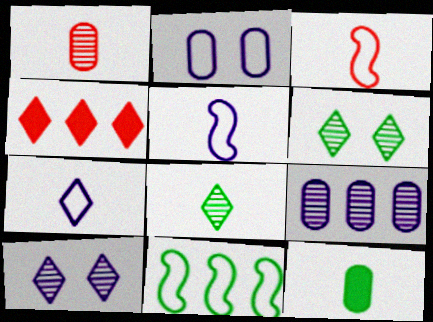[[4, 6, 7], 
[4, 9, 11], 
[6, 11, 12]]